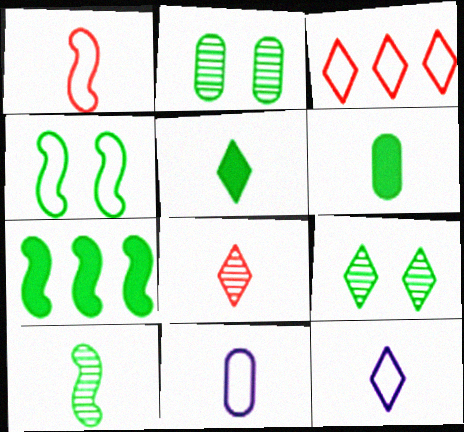[[3, 4, 11], 
[4, 7, 10], 
[5, 8, 12]]